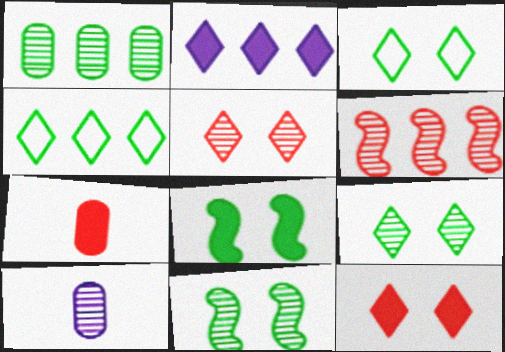[[2, 7, 8], 
[6, 9, 10]]